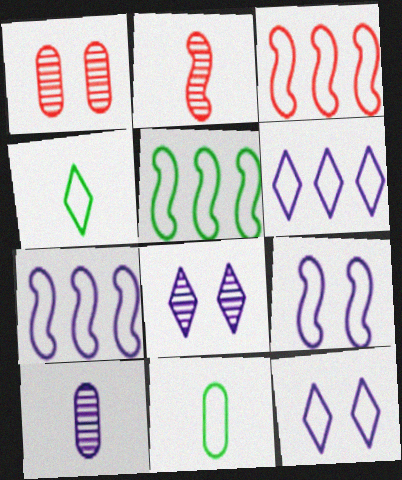[[3, 5, 7], 
[3, 11, 12]]